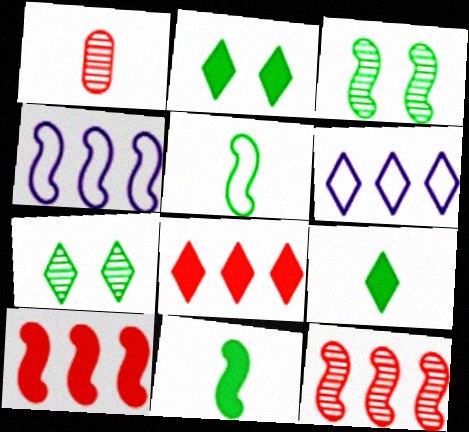[[1, 2, 4]]